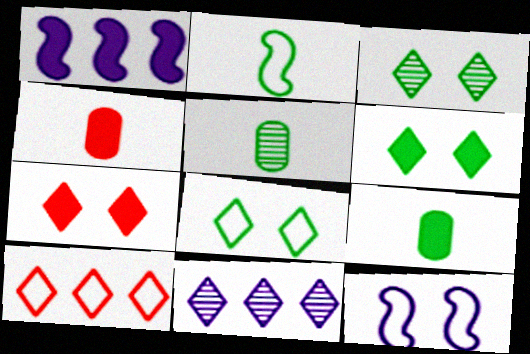[[1, 4, 6], 
[1, 7, 9], 
[3, 6, 8]]